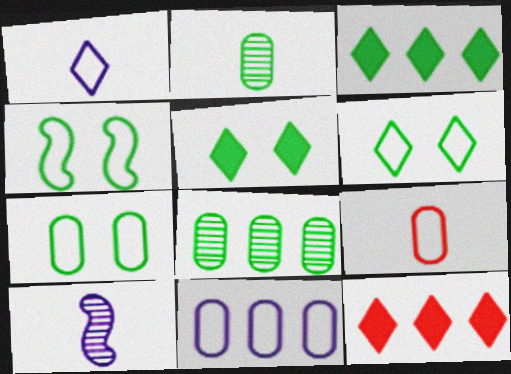[[2, 3, 4], 
[4, 6, 7], 
[7, 9, 11], 
[7, 10, 12]]